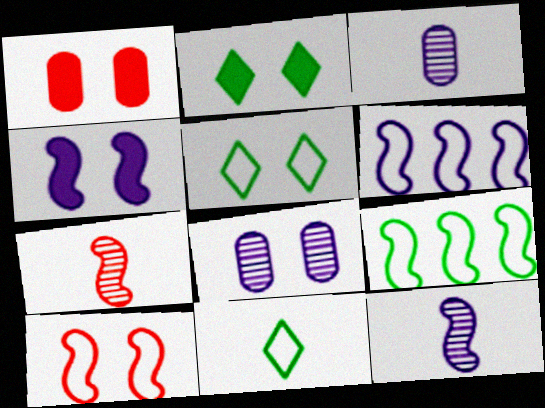[[1, 2, 4], 
[2, 8, 10], 
[4, 6, 12], 
[4, 7, 9]]